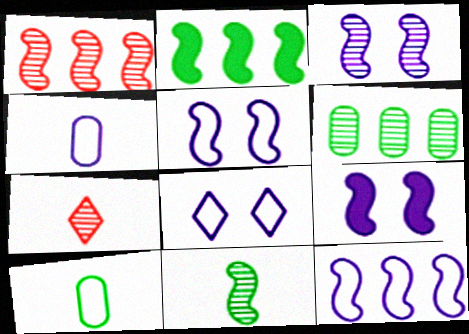[[1, 2, 12], 
[1, 3, 11], 
[3, 5, 9], 
[3, 6, 7], 
[4, 8, 12]]